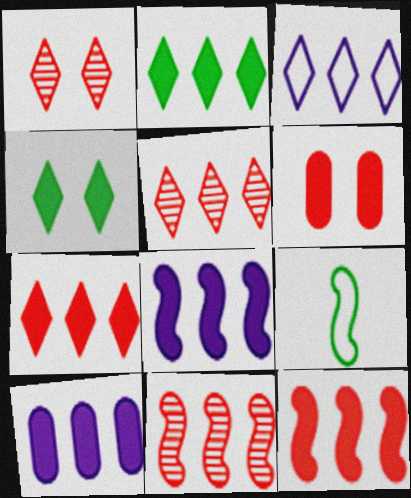[[1, 9, 10], 
[2, 3, 5], 
[2, 10, 12]]